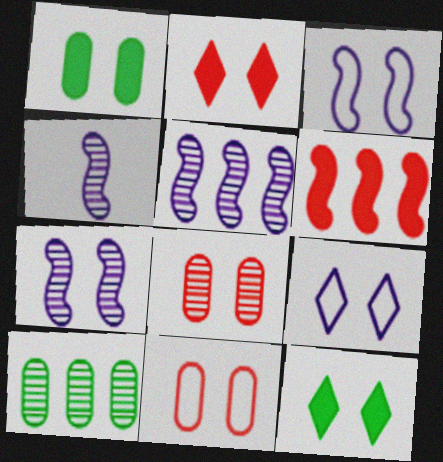[[3, 8, 12], 
[4, 5, 7], 
[7, 11, 12]]